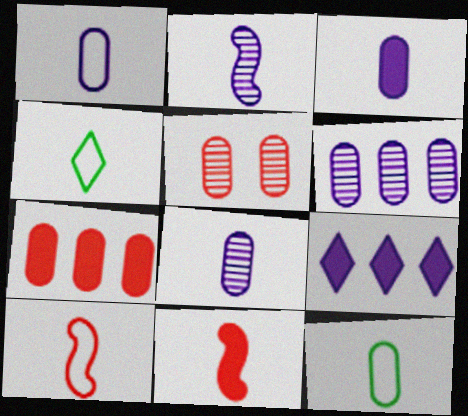[[1, 3, 8], 
[1, 4, 10], 
[4, 8, 11]]